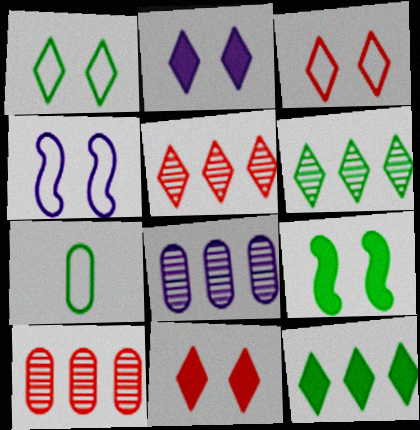[[6, 7, 9]]